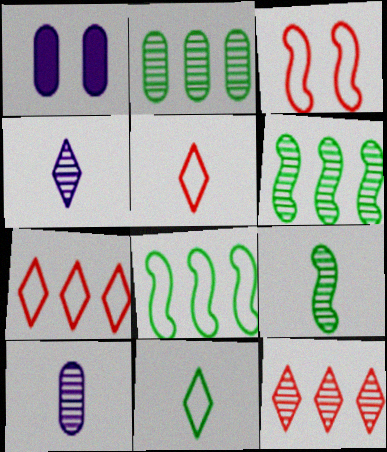[[1, 5, 6], 
[1, 7, 9]]